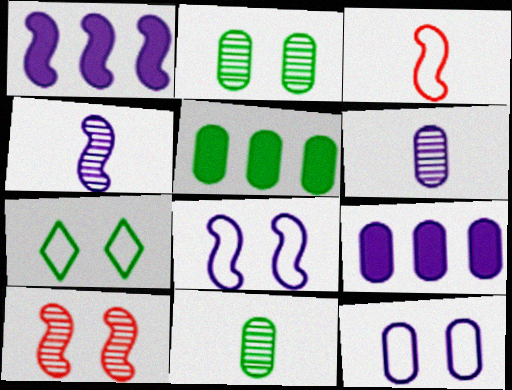[[1, 4, 8], 
[6, 9, 12]]